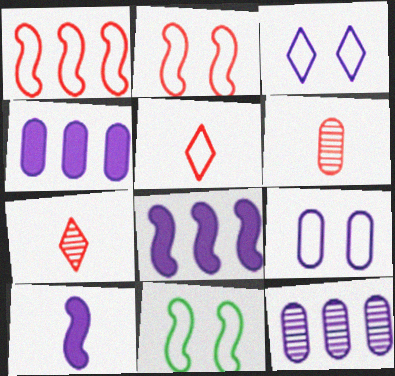[[3, 10, 12], 
[4, 7, 11]]